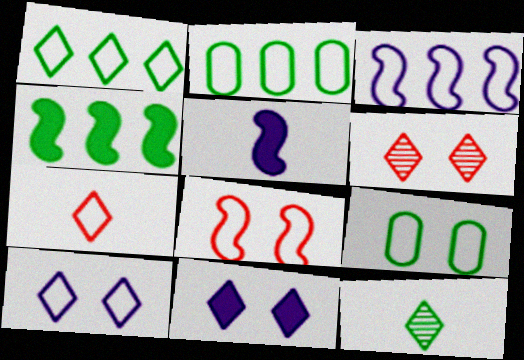[[1, 7, 10], 
[2, 5, 6], 
[3, 7, 9], 
[4, 9, 12], 
[8, 9, 10]]